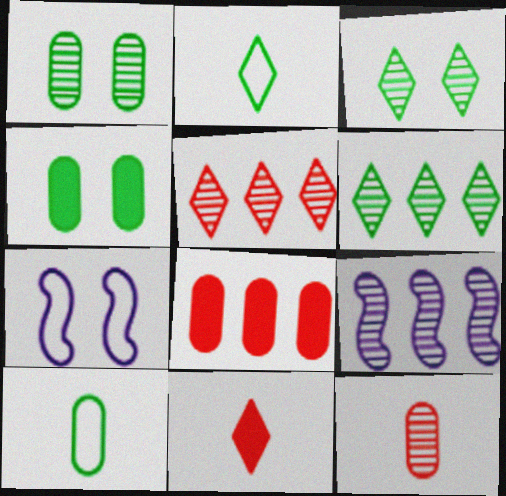[[3, 9, 12]]